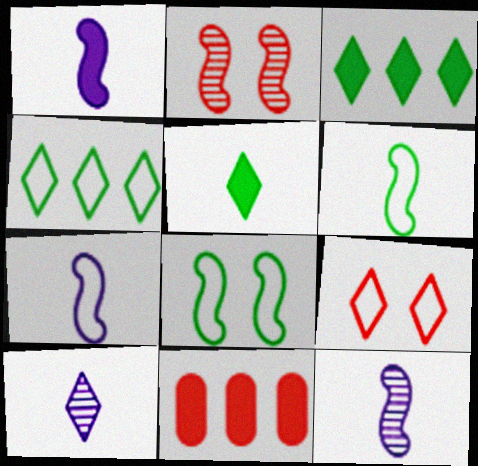[[1, 7, 12], 
[3, 9, 10], 
[8, 10, 11]]